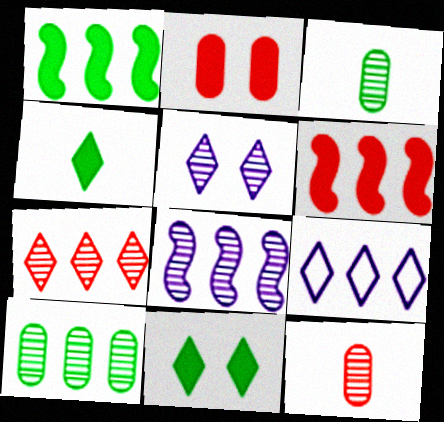[[6, 9, 10], 
[7, 8, 10]]